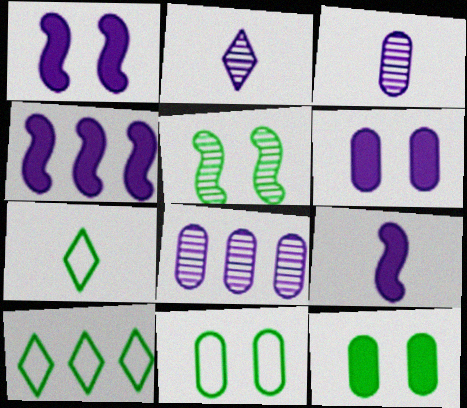[[1, 4, 9]]